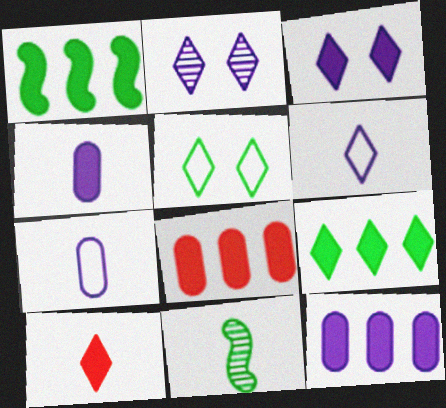[[3, 9, 10], 
[7, 10, 11]]